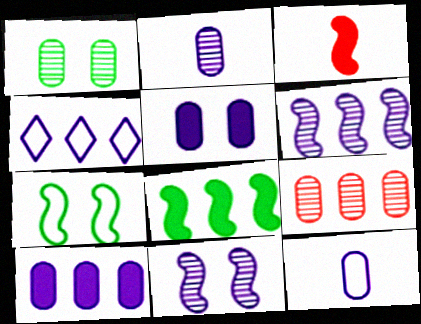[[1, 2, 9], 
[1, 3, 4], 
[3, 6, 7], 
[4, 6, 10], 
[4, 8, 9]]